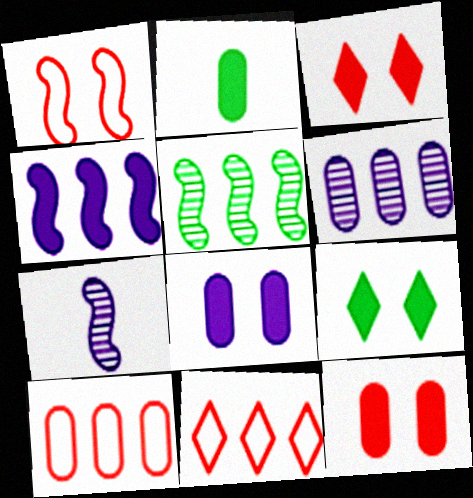[[2, 3, 4], 
[7, 9, 10]]